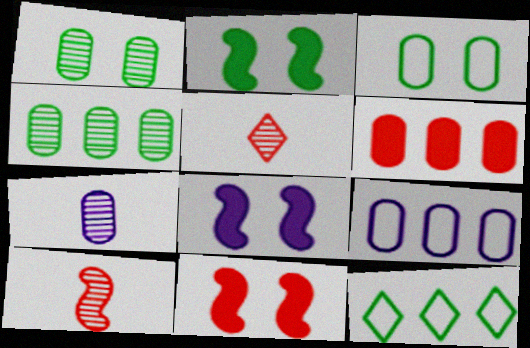[[2, 5, 9], 
[2, 8, 11], 
[3, 6, 7], 
[4, 6, 9], 
[7, 11, 12]]